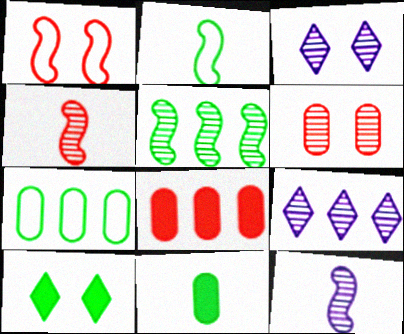[[1, 9, 11], 
[2, 3, 8]]